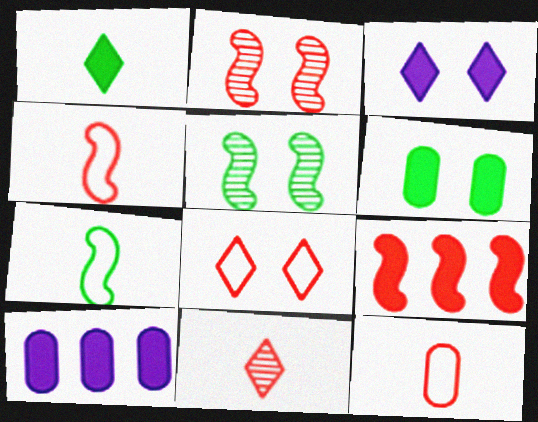[[2, 4, 9]]